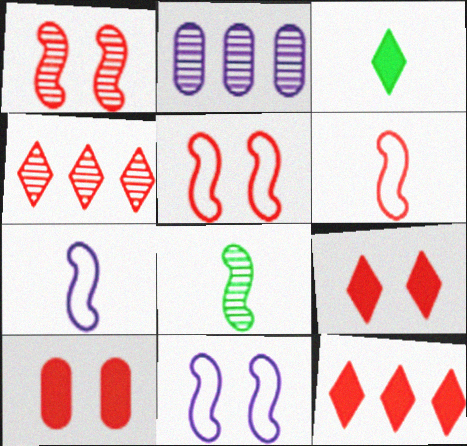[[2, 3, 5], 
[4, 6, 10]]